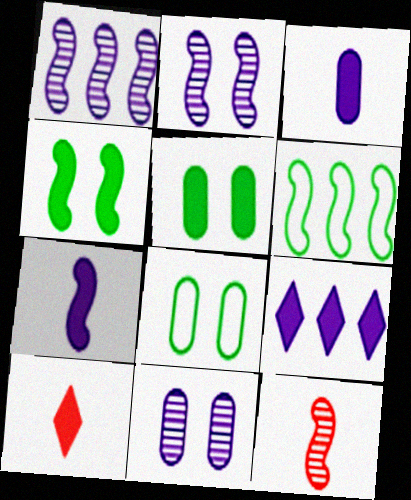[[1, 8, 10], 
[6, 10, 11], 
[8, 9, 12]]